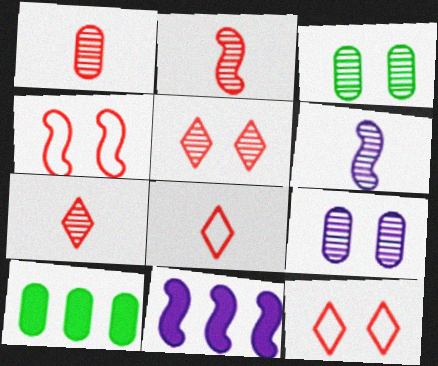[[1, 2, 7], 
[3, 8, 11], 
[6, 10, 12]]